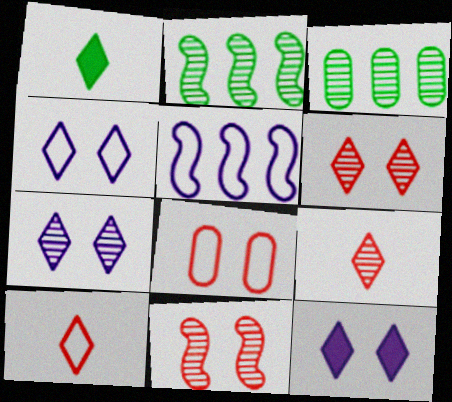[[4, 7, 12]]